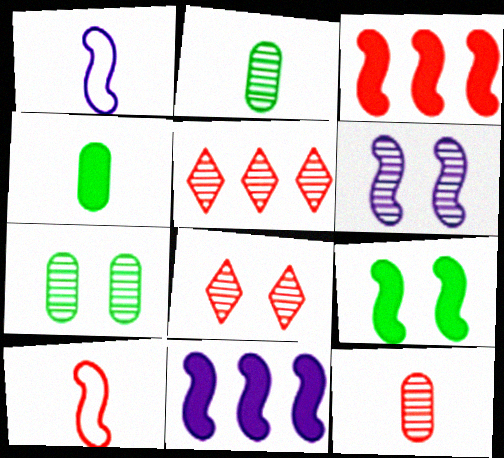[[1, 6, 11], 
[2, 5, 6], 
[6, 7, 8]]